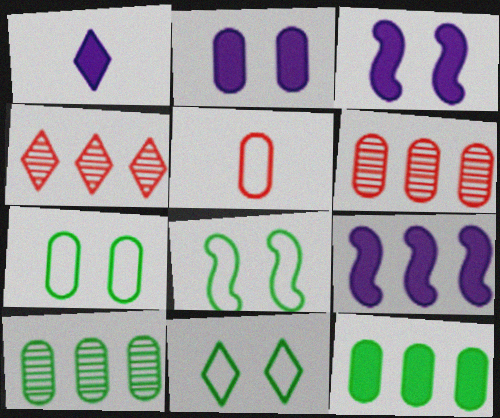[[1, 2, 9], 
[1, 4, 11], 
[1, 6, 8], 
[2, 5, 10], 
[7, 8, 11]]